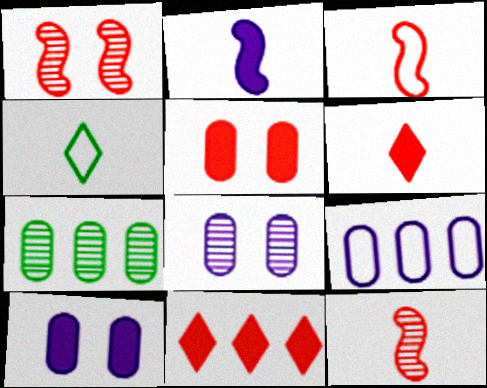[]